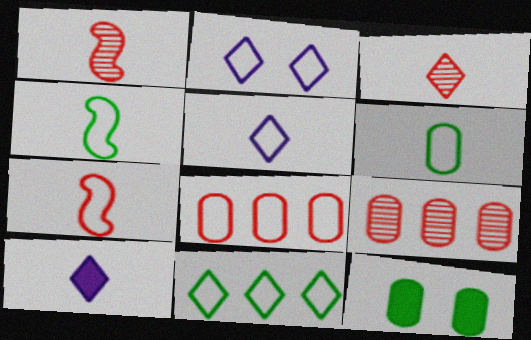[[1, 6, 10], 
[2, 4, 8], 
[5, 6, 7]]